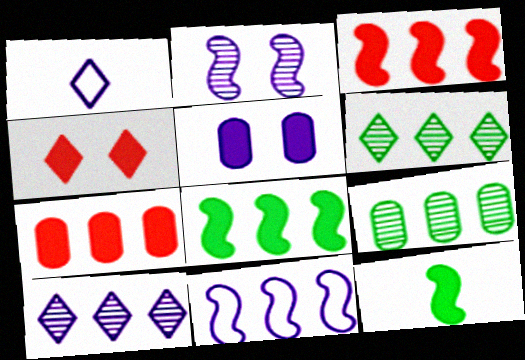[[1, 4, 6], 
[6, 7, 11]]